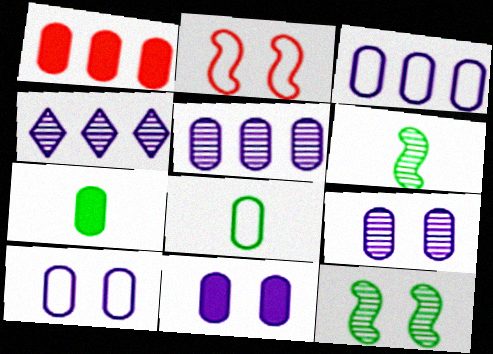[[1, 7, 11], 
[1, 8, 9], 
[2, 4, 7], 
[9, 10, 11]]